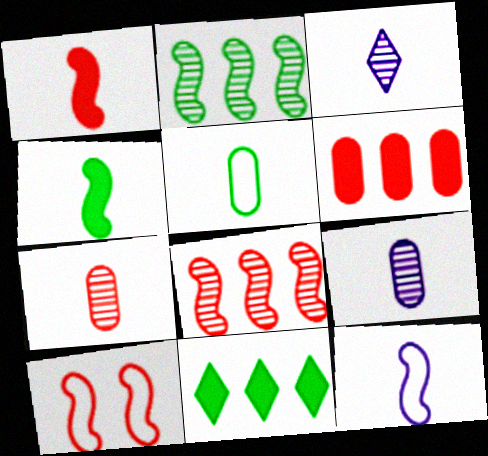[[1, 3, 5], 
[1, 8, 10], 
[9, 10, 11]]